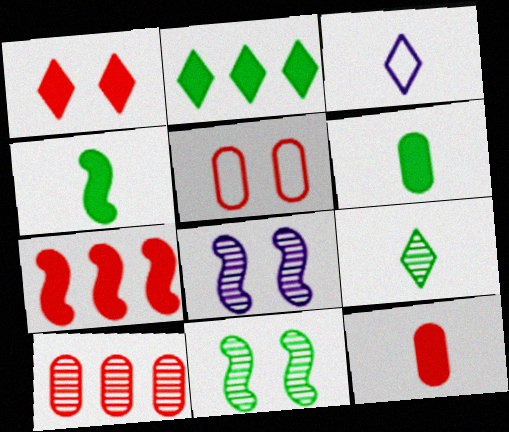[[1, 7, 12], 
[5, 10, 12], 
[8, 9, 10]]